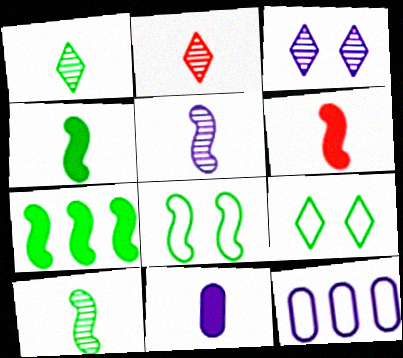[[7, 8, 10]]